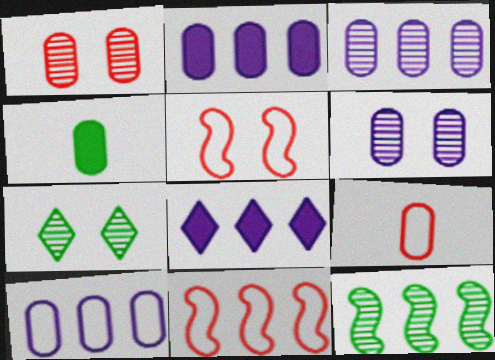[[1, 4, 10], 
[2, 3, 10]]